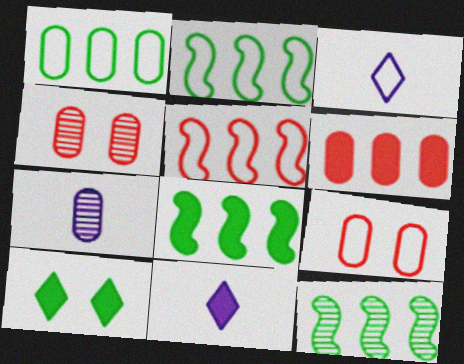[[2, 3, 9], 
[2, 4, 11], 
[2, 8, 12], 
[3, 4, 8], 
[5, 7, 10], 
[9, 11, 12]]